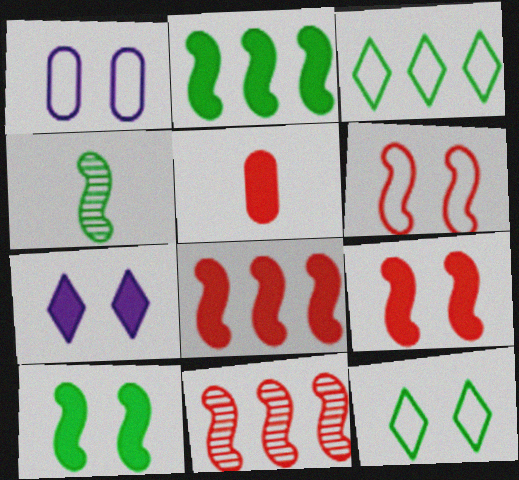[[1, 6, 12], 
[2, 5, 7]]